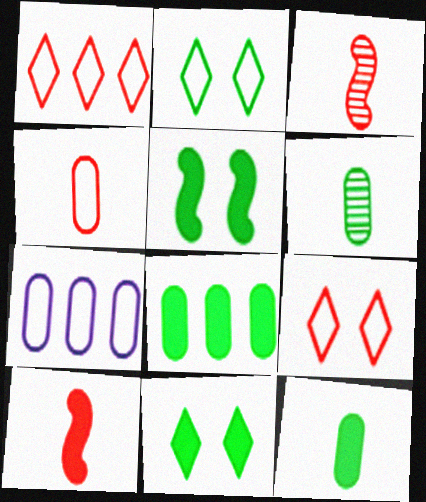[[3, 7, 11]]